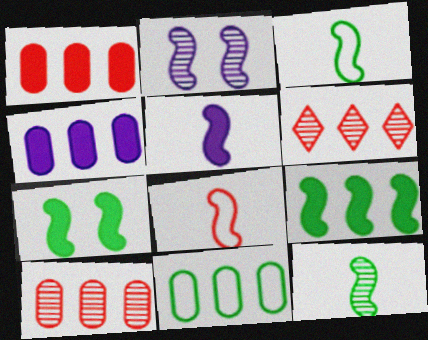[[2, 8, 9], 
[4, 10, 11], 
[5, 8, 12]]